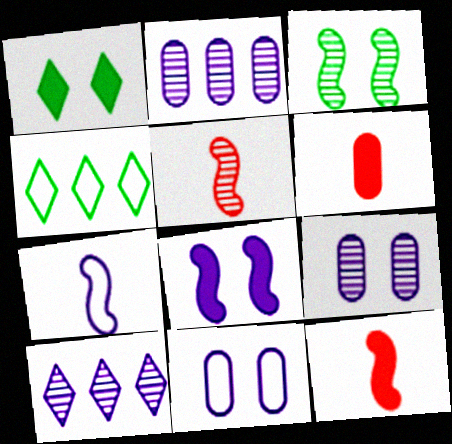[[4, 9, 12]]